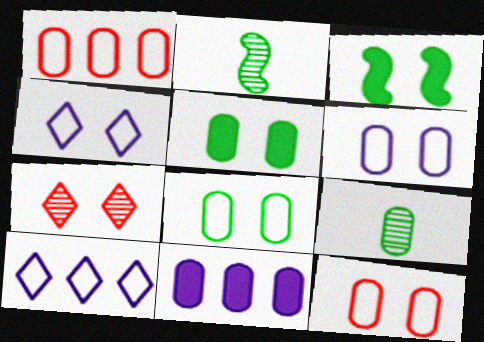[[3, 6, 7], 
[6, 8, 12], 
[9, 11, 12]]